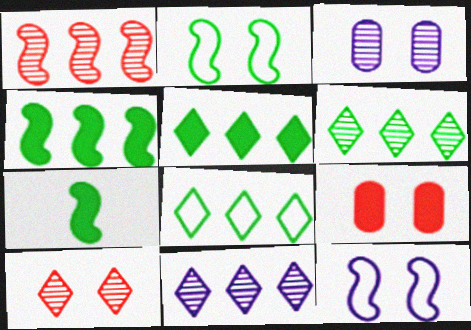[[1, 7, 12], 
[5, 6, 8]]